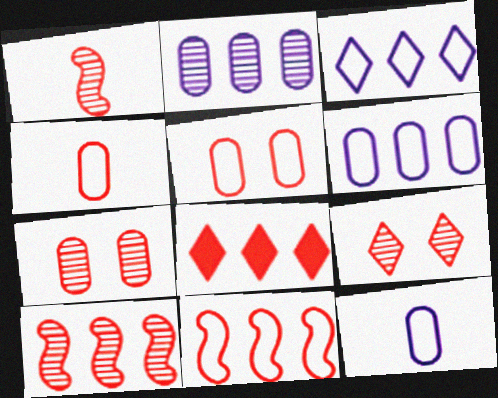[[1, 5, 8]]